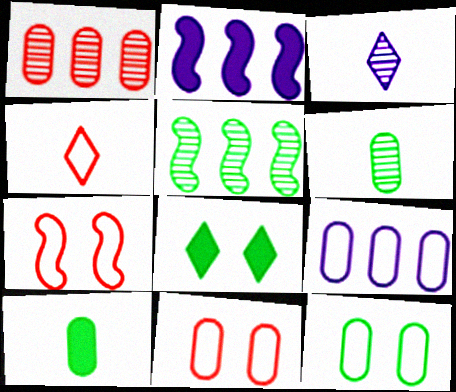[]